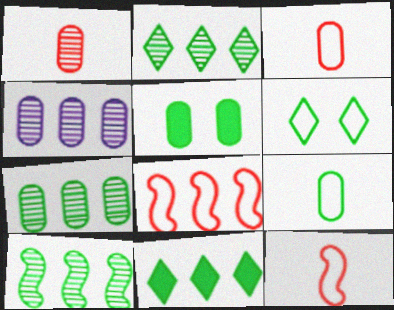[[2, 7, 10], 
[3, 4, 5], 
[4, 8, 11], 
[5, 7, 9]]